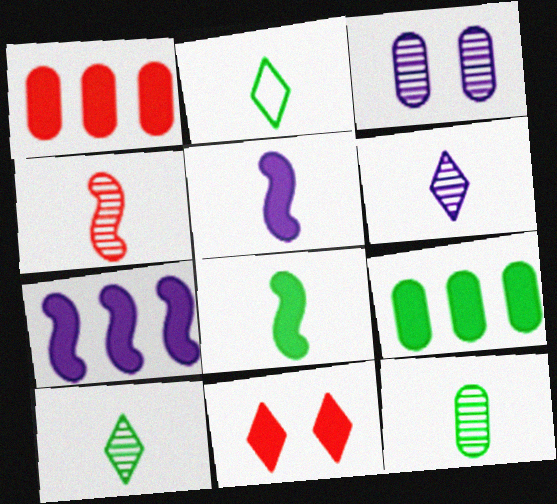[[2, 8, 12], 
[4, 6, 12], 
[5, 9, 11]]